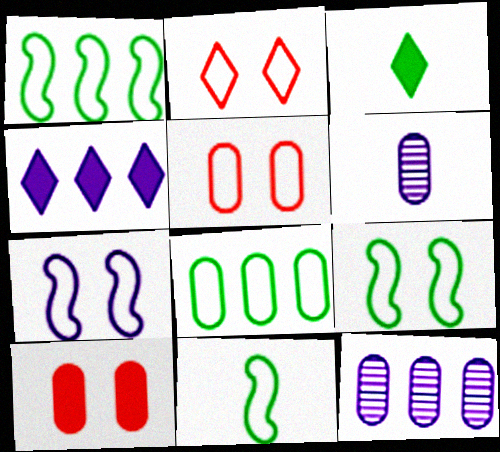[[1, 9, 11], 
[4, 6, 7], 
[6, 8, 10]]